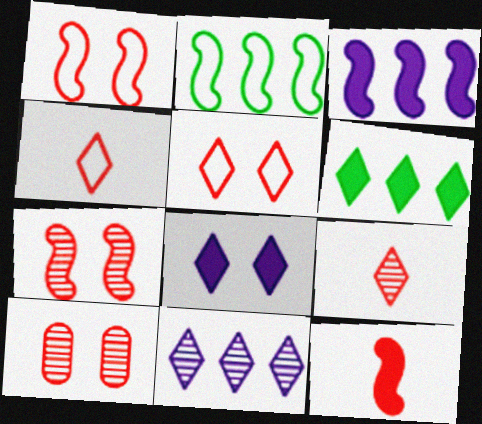[]